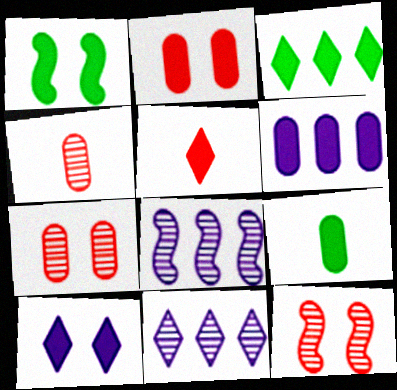[[1, 2, 10], 
[1, 3, 9], 
[1, 5, 6], 
[2, 6, 9], 
[3, 5, 10]]